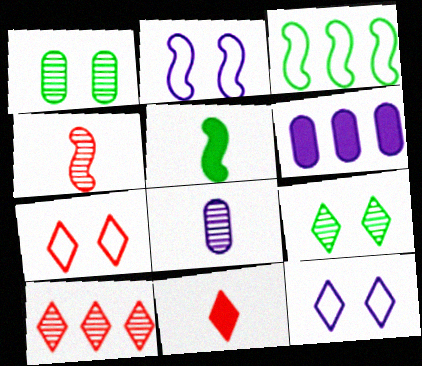[[3, 6, 10], 
[7, 10, 11]]